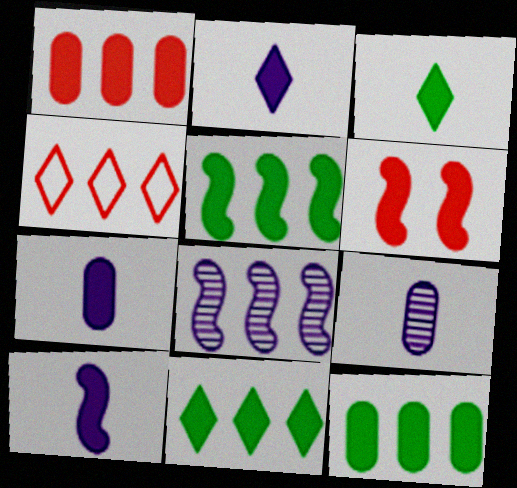[[2, 6, 12], 
[2, 7, 10], 
[4, 8, 12], 
[5, 6, 10], 
[5, 11, 12], 
[6, 7, 11]]